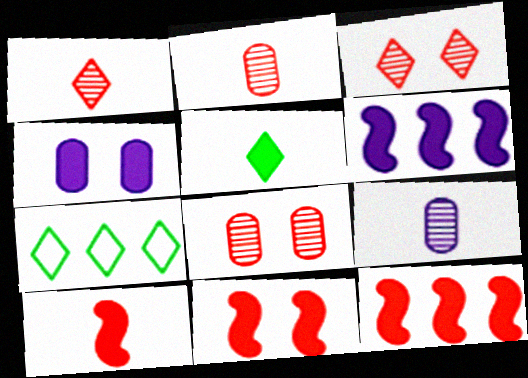[[4, 5, 12], 
[7, 9, 11], 
[10, 11, 12]]